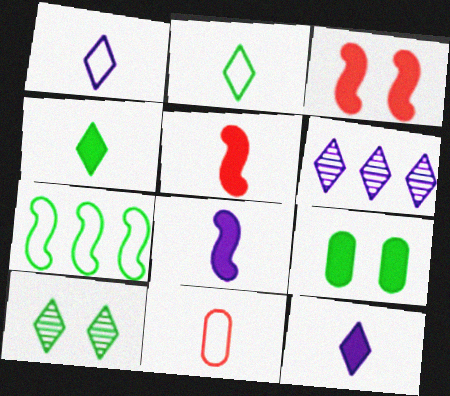[]